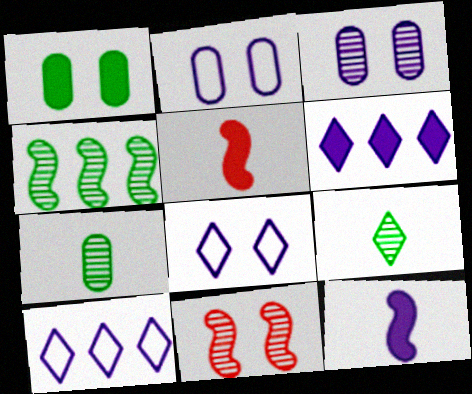[[1, 5, 6], 
[1, 8, 11], 
[3, 10, 12]]